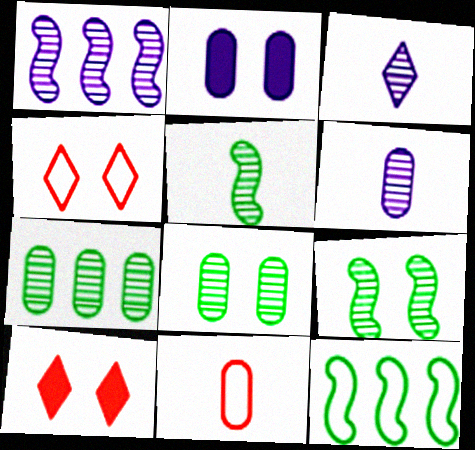[[2, 4, 9], 
[2, 7, 11], 
[6, 10, 12]]